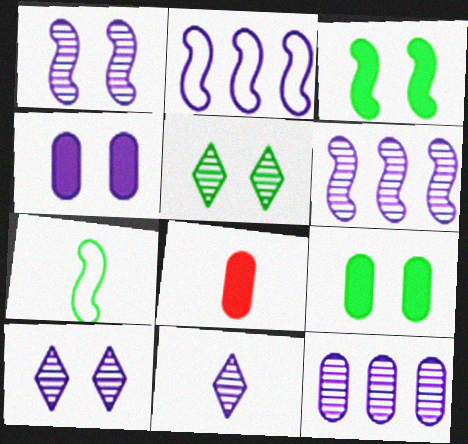[[1, 11, 12], 
[2, 4, 11], 
[2, 5, 8], 
[7, 8, 11]]